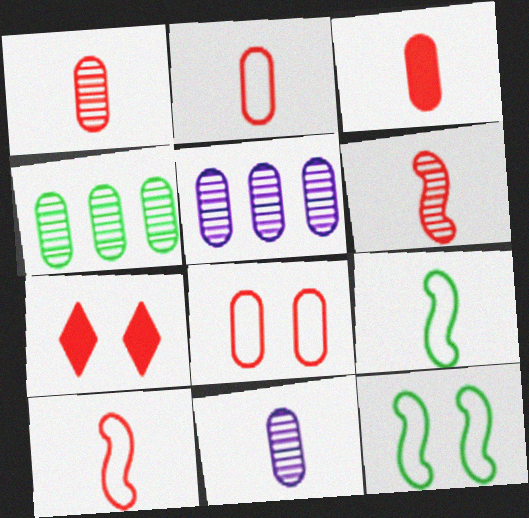[[1, 2, 3], 
[5, 7, 9]]